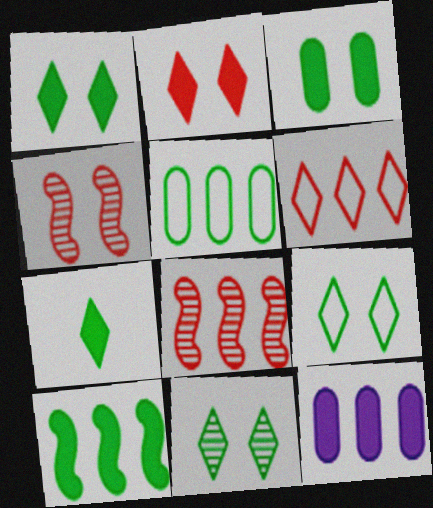[[1, 9, 11], 
[3, 7, 10]]